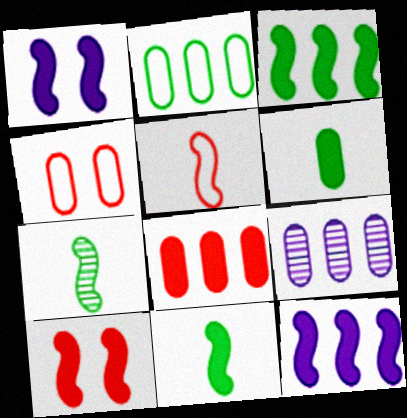[[2, 8, 9], 
[4, 6, 9], 
[10, 11, 12]]